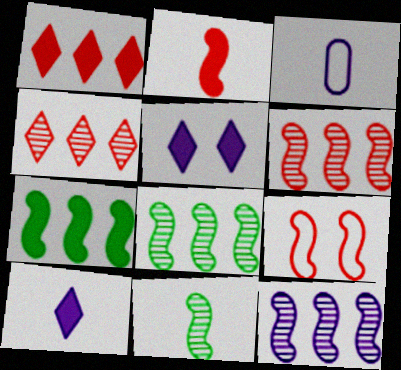[[2, 6, 9], 
[3, 5, 12], 
[6, 8, 12]]